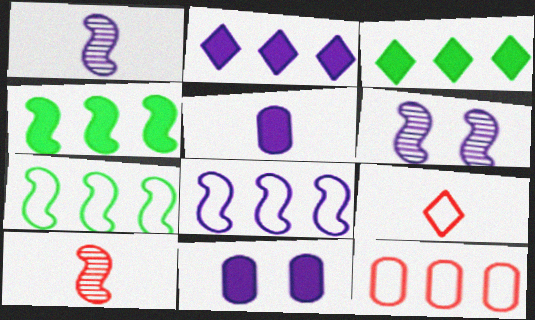[]